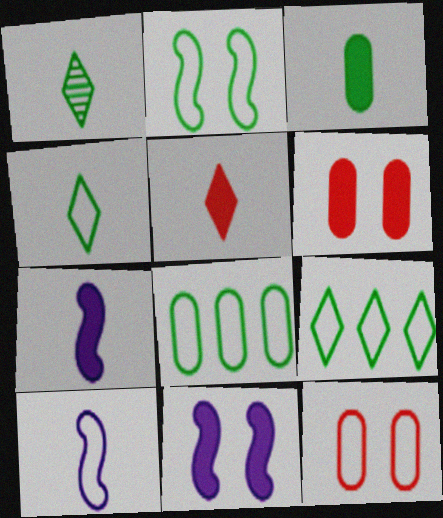[[2, 4, 8], 
[3, 5, 7], 
[9, 10, 12]]